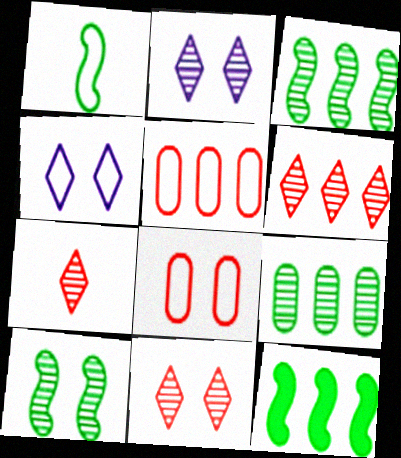[[1, 4, 5], 
[1, 10, 12], 
[6, 7, 11]]